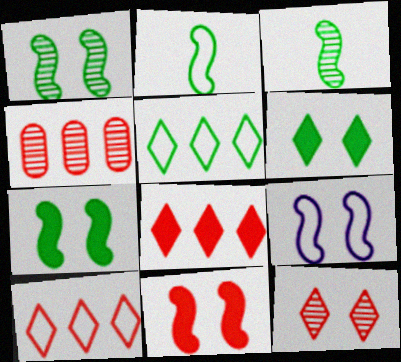[[1, 9, 11]]